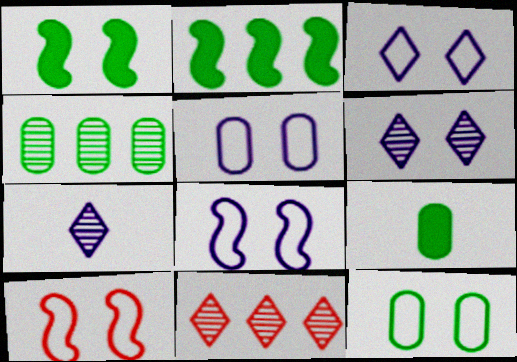[[3, 5, 8], 
[3, 10, 12], 
[4, 9, 12], 
[8, 9, 11]]